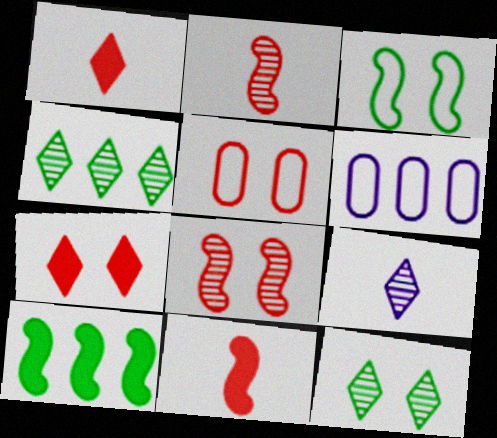[[5, 7, 8], 
[5, 9, 10], 
[6, 11, 12]]